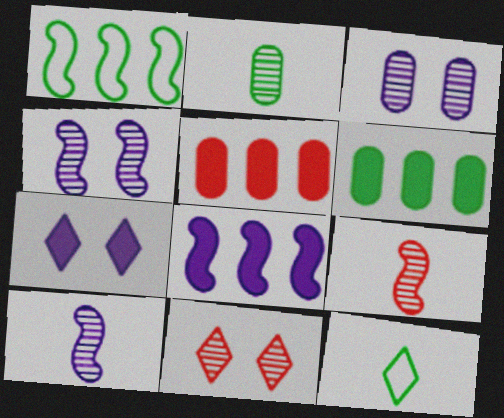[[4, 5, 12]]